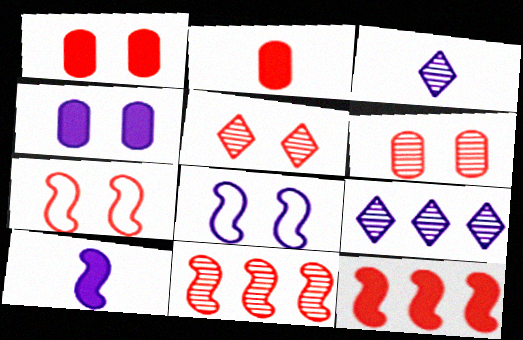[[1, 5, 7]]